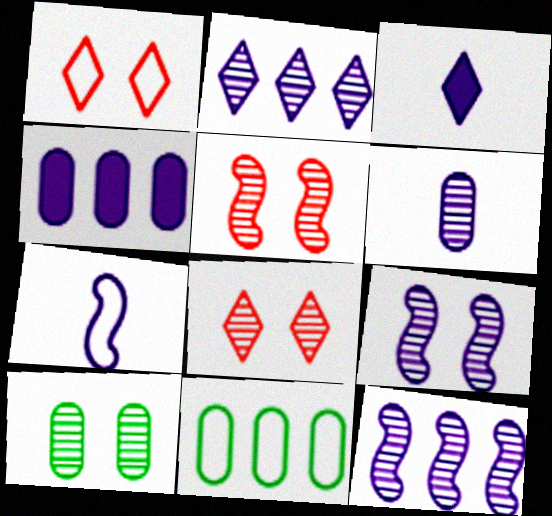[[1, 7, 11], 
[2, 6, 9], 
[3, 5, 11], 
[3, 6, 7], 
[8, 9, 10]]